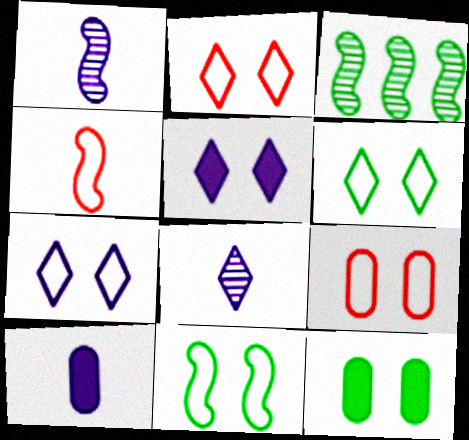[[2, 3, 10], 
[2, 6, 7], 
[7, 9, 11]]